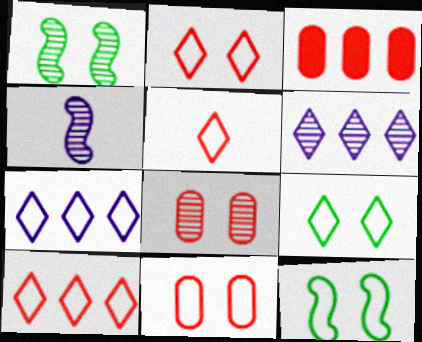[[2, 5, 10], 
[3, 4, 9], 
[5, 7, 9]]